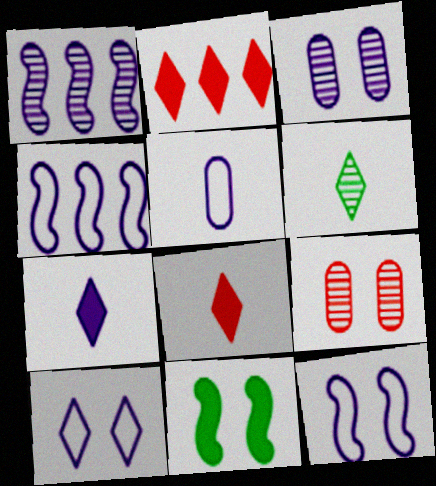[[1, 6, 9], 
[2, 6, 10], 
[3, 4, 7], 
[4, 5, 10], 
[9, 10, 11]]